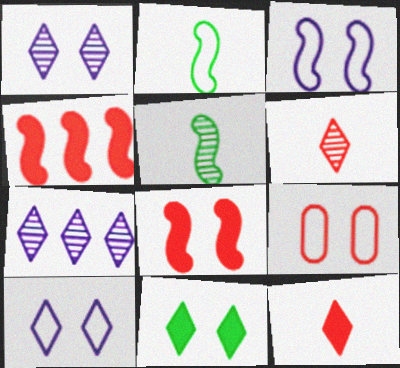[[3, 4, 5], 
[4, 6, 9]]